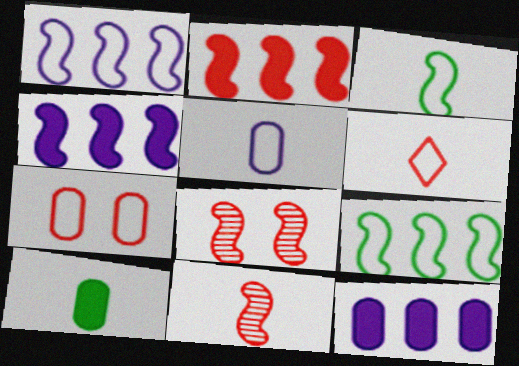[[3, 4, 8], 
[3, 5, 6]]